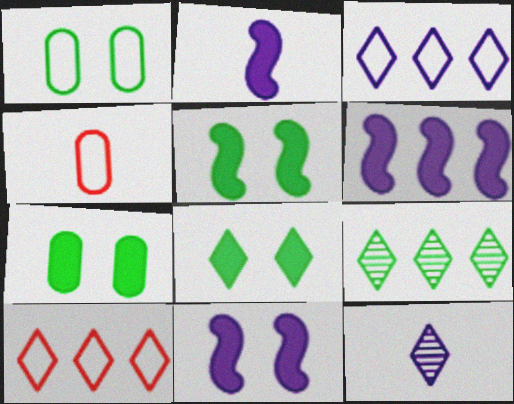[[2, 6, 11], 
[4, 9, 11], 
[5, 7, 8], 
[8, 10, 12]]